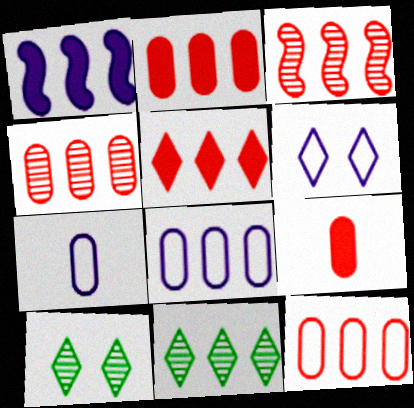[[1, 11, 12], 
[2, 4, 12], 
[3, 5, 12]]